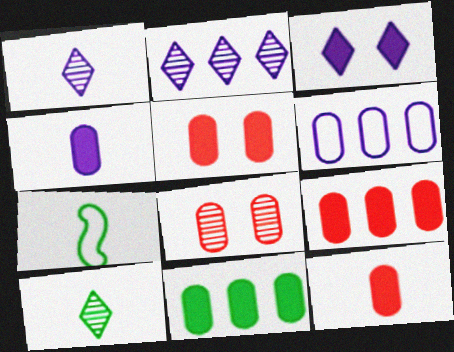[[1, 7, 12], 
[2, 5, 7], 
[4, 5, 11], 
[5, 9, 12]]